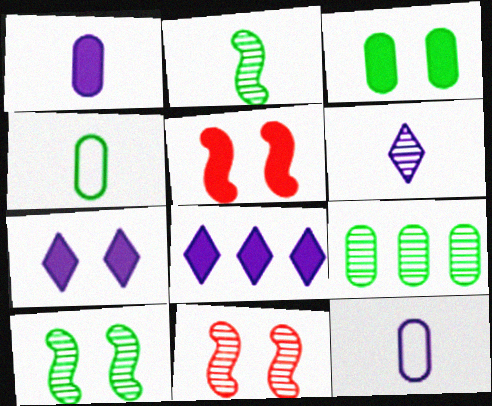[[3, 4, 9], 
[3, 5, 7], 
[4, 8, 11], 
[6, 9, 11]]